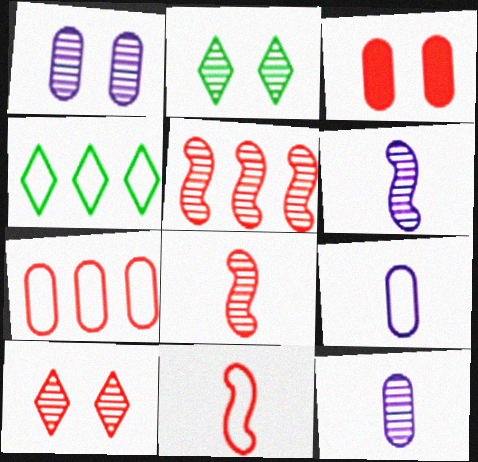[[2, 5, 12], 
[3, 4, 6]]